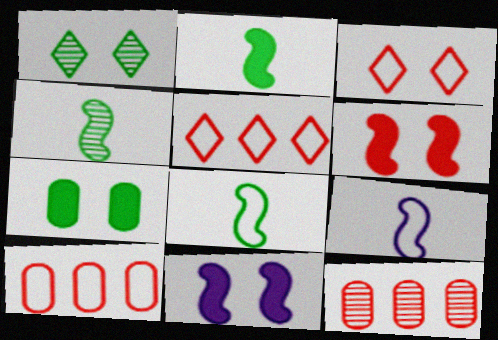[[2, 4, 8]]